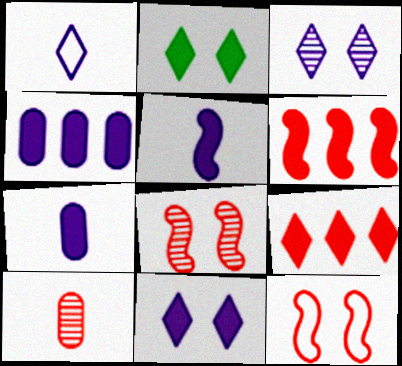[[2, 6, 7], 
[4, 5, 11], 
[9, 10, 12]]